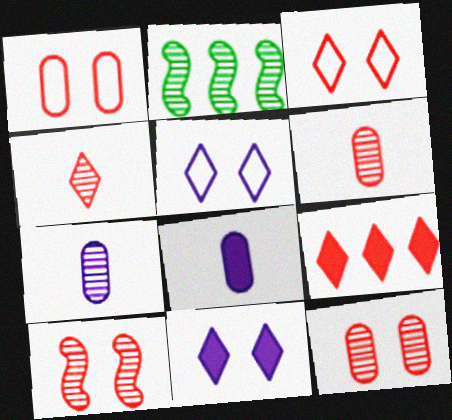[[2, 3, 8], 
[3, 4, 9]]